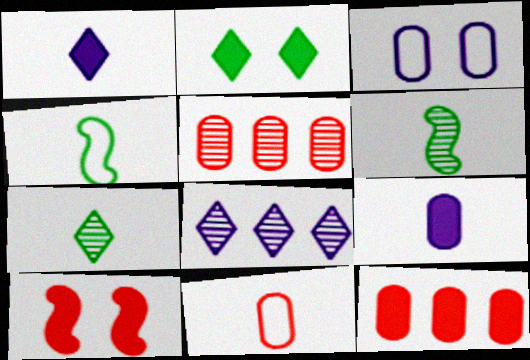[[1, 6, 11]]